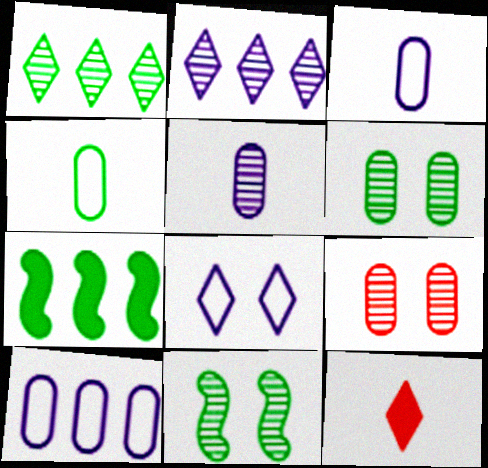[[1, 8, 12], 
[10, 11, 12]]